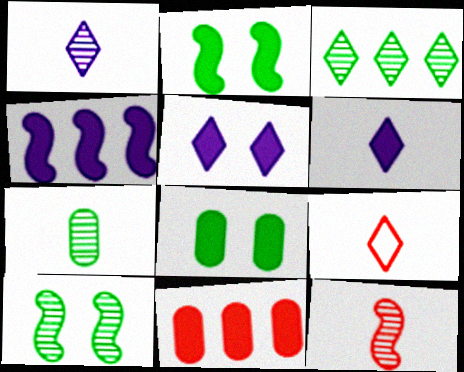[[1, 7, 12], 
[2, 6, 11], 
[3, 5, 9], 
[3, 7, 10]]